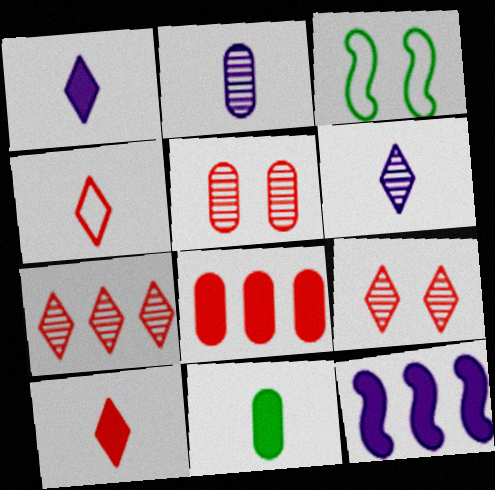[[3, 6, 8]]